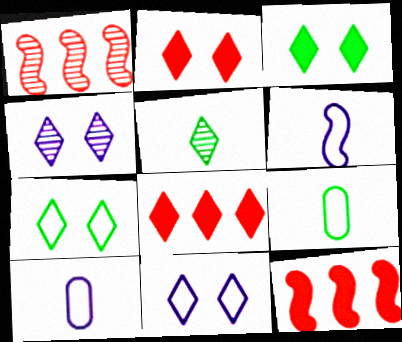[[1, 3, 10], 
[2, 4, 7], 
[4, 9, 12], 
[5, 8, 11]]